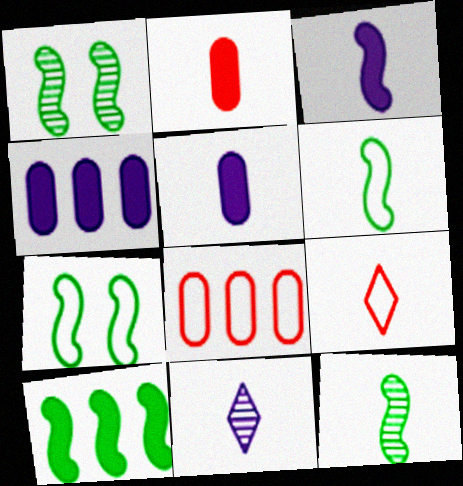[[1, 4, 9], 
[1, 6, 10], 
[2, 6, 11], 
[5, 9, 12], 
[7, 10, 12]]